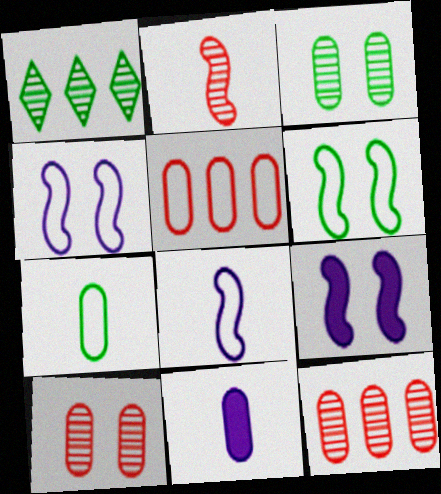[[3, 5, 11]]